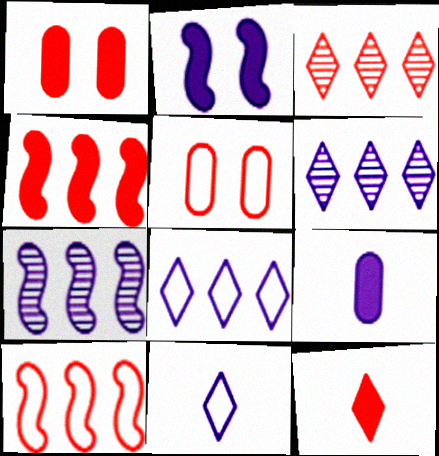[[1, 4, 12]]